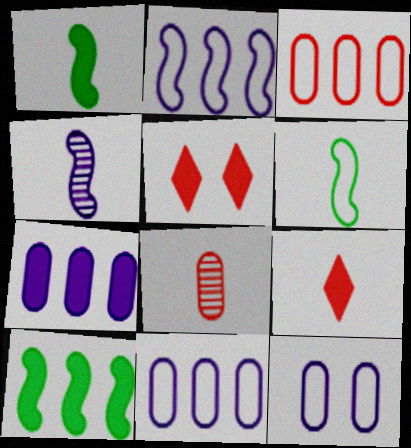[[1, 5, 7]]